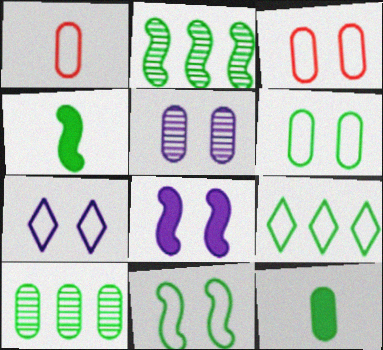[[2, 4, 11], 
[3, 7, 11], 
[5, 7, 8], 
[6, 10, 12]]